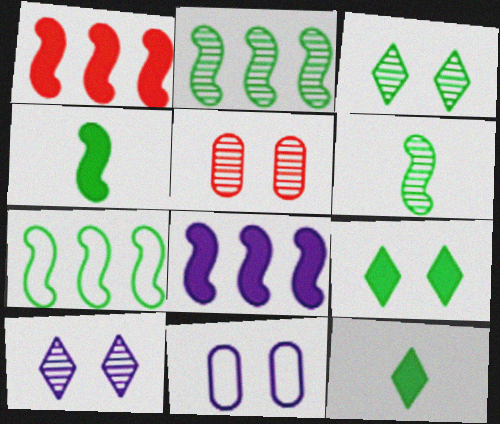[]